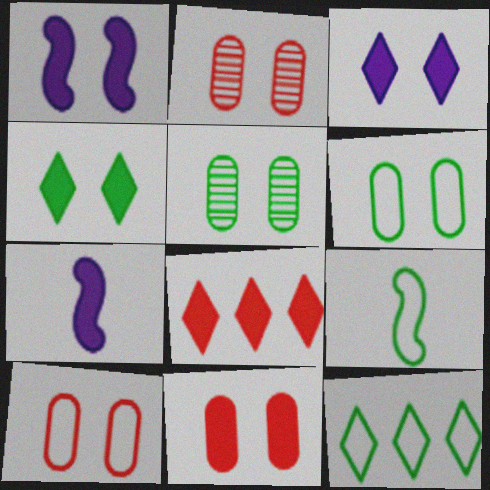[[1, 4, 11], 
[2, 7, 12], 
[2, 10, 11], 
[6, 9, 12]]